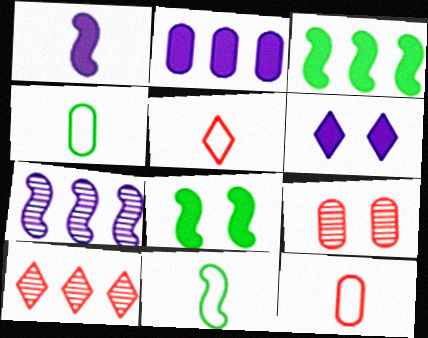[[1, 2, 6], 
[2, 4, 9]]